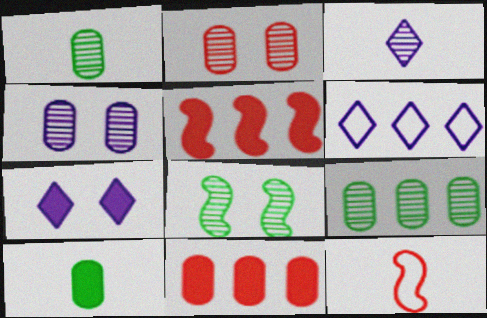[[3, 6, 7], 
[3, 10, 12], 
[5, 6, 9], 
[5, 7, 10], 
[7, 9, 12]]